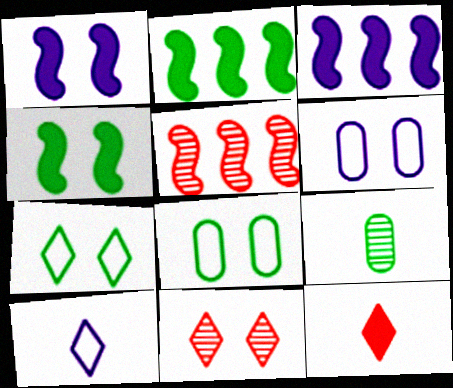[[1, 8, 11], 
[2, 7, 9], 
[4, 6, 11]]